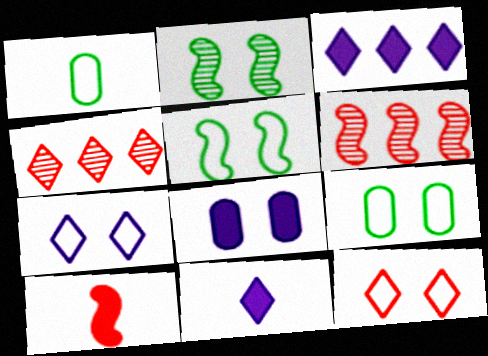[[2, 8, 12], 
[6, 9, 11]]